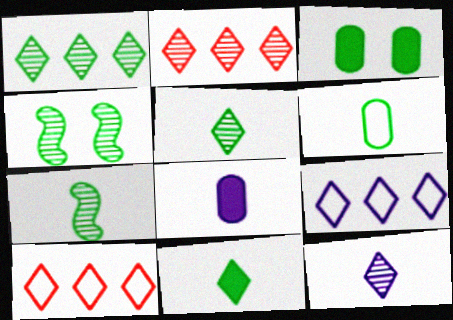[[4, 8, 10], 
[6, 7, 11]]